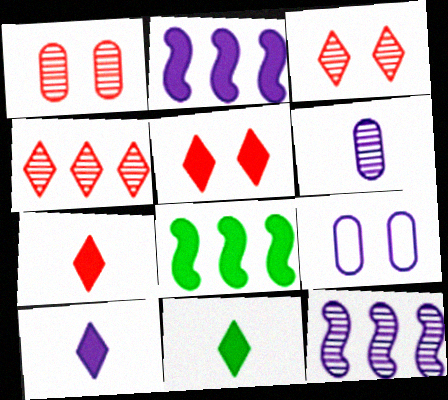[[7, 10, 11], 
[9, 10, 12]]